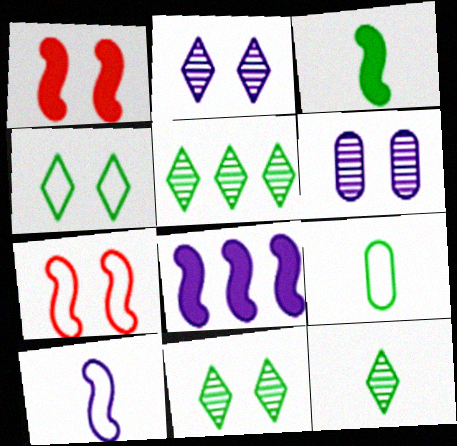[[1, 3, 8], 
[1, 4, 6], 
[3, 9, 12], 
[5, 11, 12]]